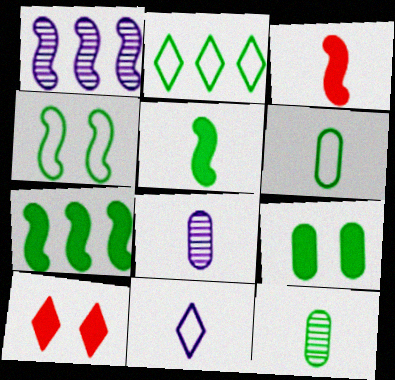[[1, 3, 4], 
[1, 6, 10], 
[2, 4, 6], 
[3, 11, 12]]